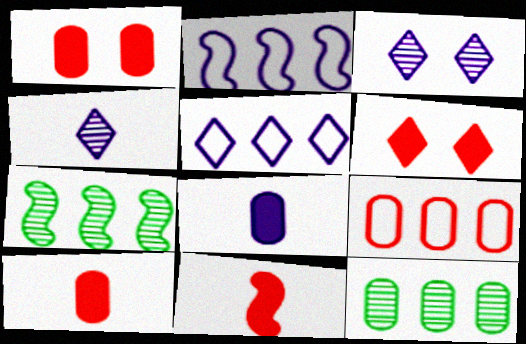[[2, 3, 8]]